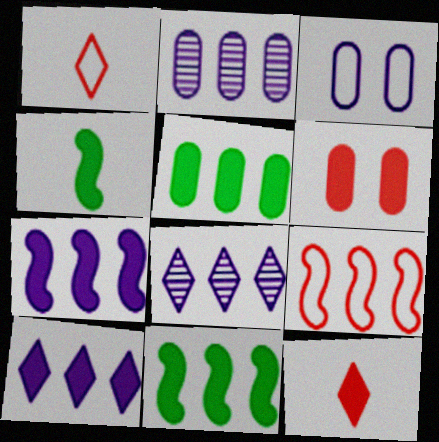[[4, 6, 10], 
[5, 8, 9]]